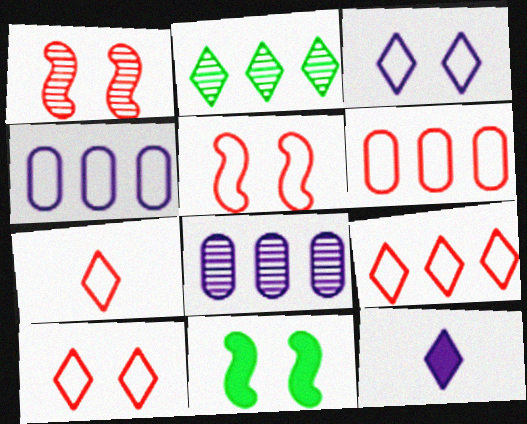[[2, 10, 12], 
[5, 6, 7], 
[7, 8, 11], 
[7, 9, 10]]